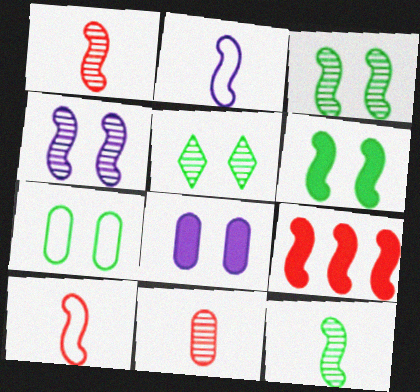[[2, 3, 9], 
[5, 6, 7]]